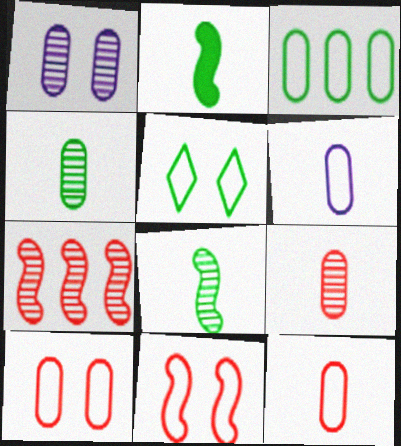[[3, 6, 10]]